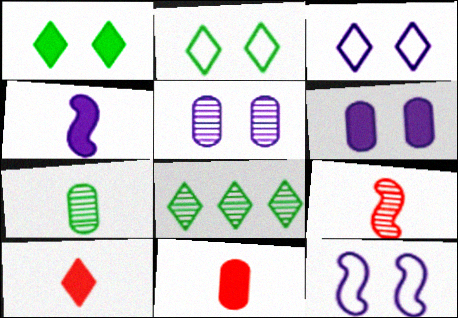[[3, 8, 10], 
[5, 8, 9], 
[8, 11, 12]]